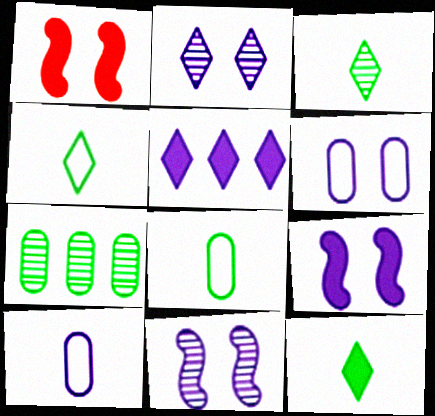[[2, 6, 9], 
[3, 4, 12], 
[5, 10, 11]]